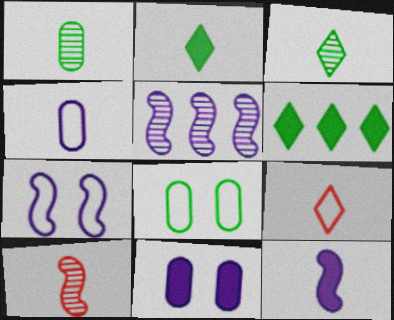[[1, 9, 12], 
[2, 4, 10], 
[5, 7, 12]]